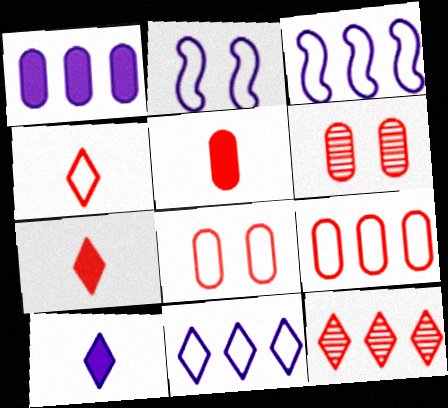[[5, 6, 9]]